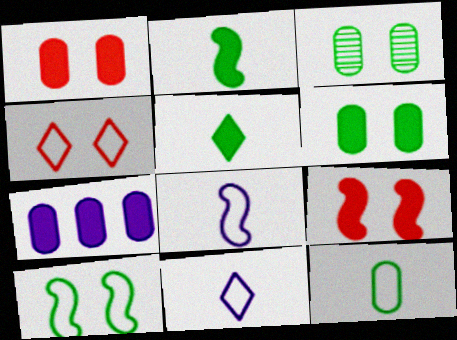[[5, 7, 9]]